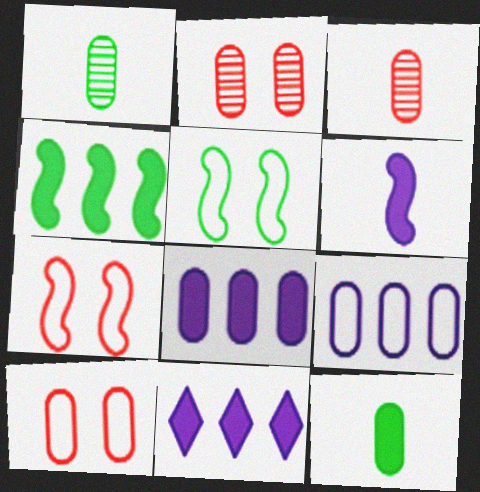[[1, 7, 11], 
[1, 8, 10], 
[2, 9, 12], 
[3, 5, 11]]